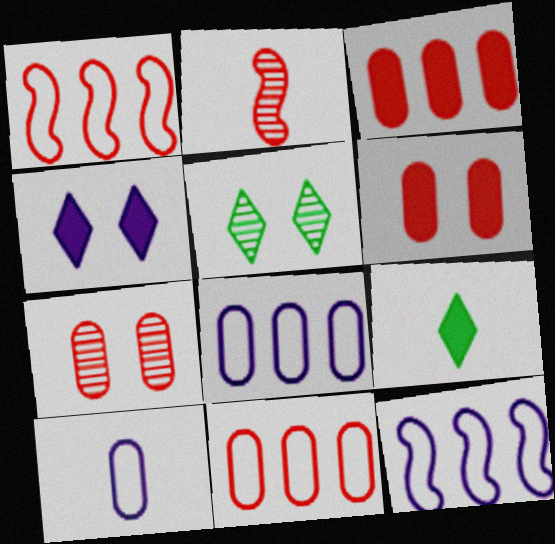[[2, 9, 10], 
[7, 9, 12]]